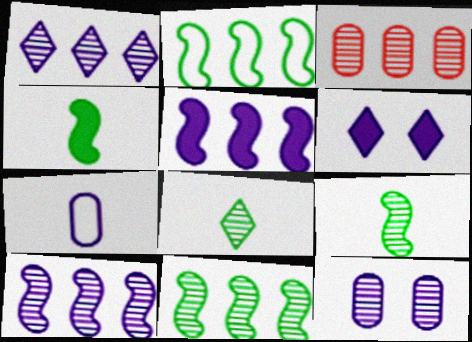[[1, 3, 11], 
[6, 7, 10]]